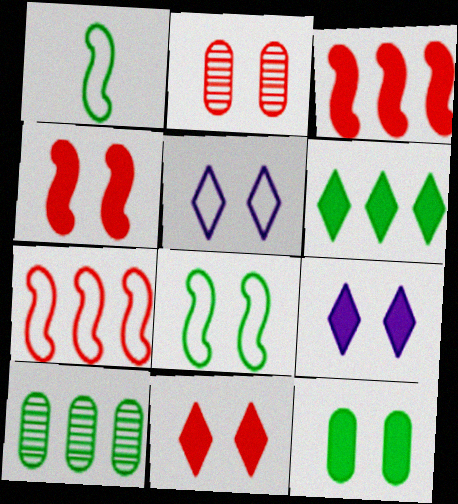[[2, 8, 9], 
[4, 9, 12]]